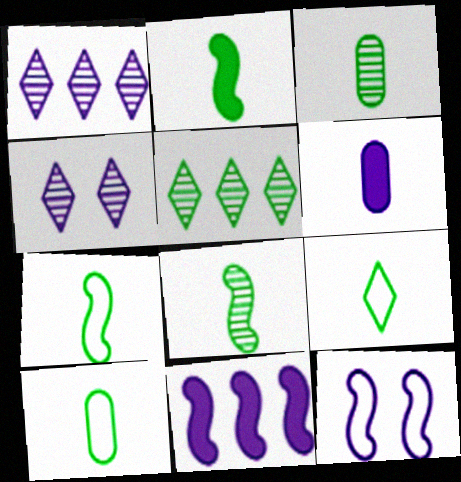[[1, 6, 12], 
[2, 3, 9], 
[2, 7, 8], 
[7, 9, 10]]